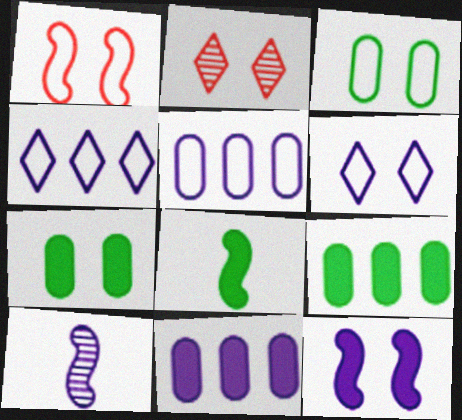[[1, 3, 6], 
[2, 3, 12], 
[2, 5, 8], 
[6, 10, 11]]